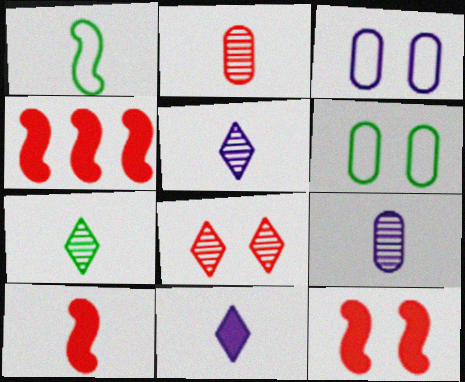[[1, 2, 11], 
[3, 4, 7], 
[4, 5, 6], 
[4, 10, 12]]